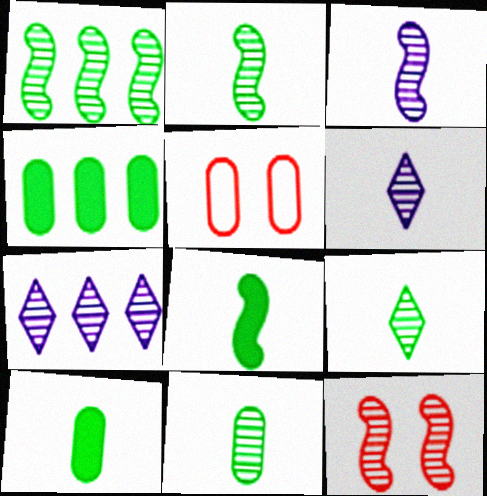[[1, 3, 12], 
[2, 9, 11], 
[5, 7, 8], 
[7, 11, 12]]